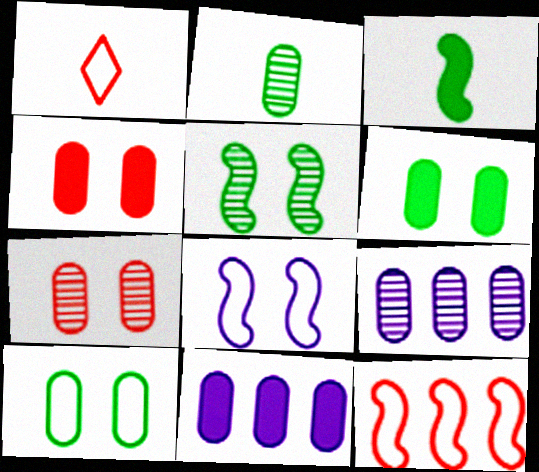[[1, 5, 11], 
[2, 7, 9]]